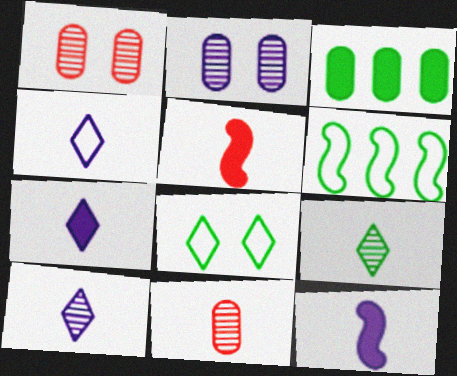[[1, 6, 7], 
[4, 7, 10]]